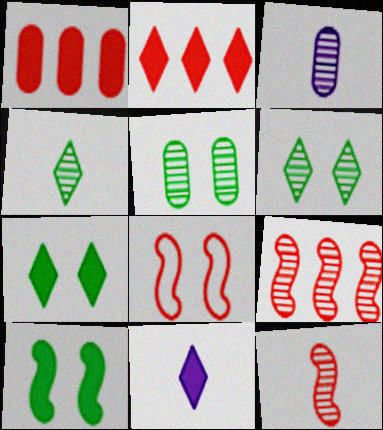[[1, 10, 11], 
[2, 7, 11], 
[3, 4, 12], 
[3, 6, 9]]